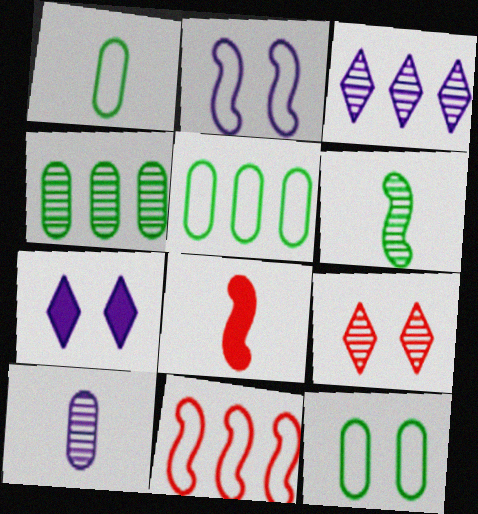[[1, 5, 12], 
[3, 8, 12]]